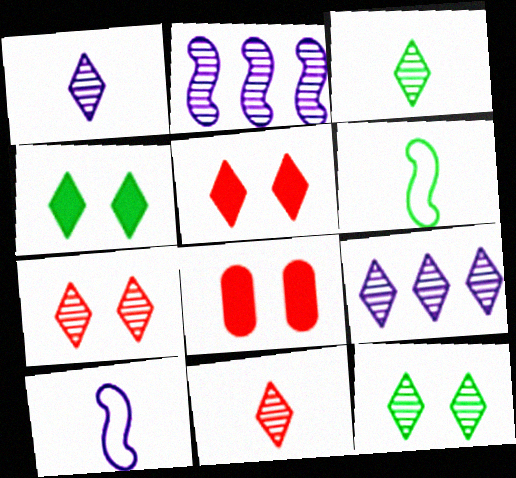[[1, 3, 11], 
[3, 7, 9], 
[6, 8, 9], 
[9, 11, 12]]